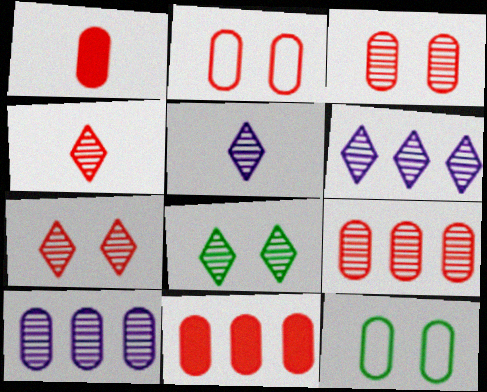[[1, 2, 9], 
[1, 10, 12], 
[4, 6, 8]]